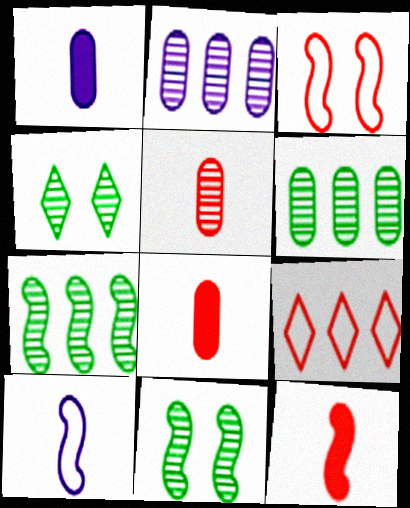[[1, 9, 11]]